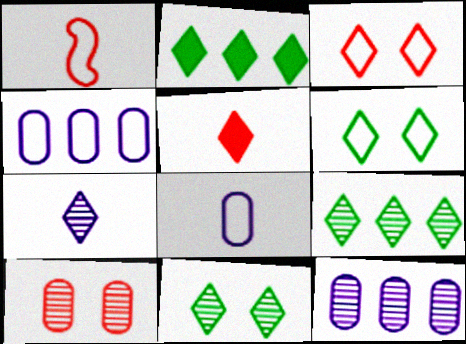[[1, 4, 6], 
[2, 3, 7]]